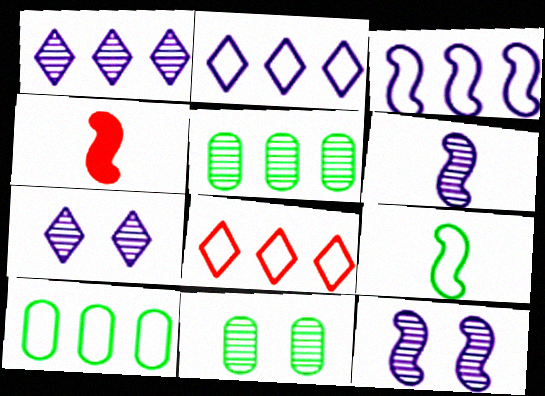[[2, 4, 11], 
[3, 8, 10], 
[4, 6, 9], 
[4, 7, 10]]